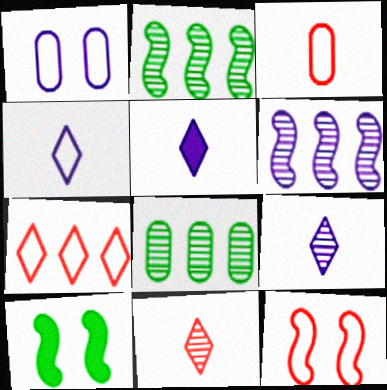[[1, 5, 6], 
[3, 7, 12], 
[4, 5, 9], 
[5, 8, 12]]